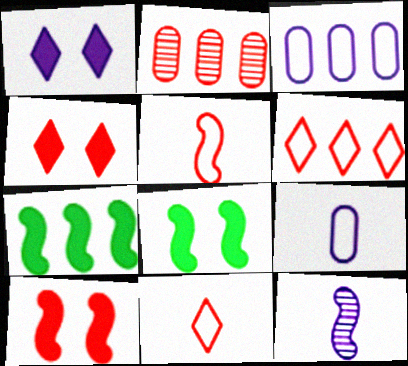[[1, 3, 12], 
[2, 4, 5], 
[2, 10, 11]]